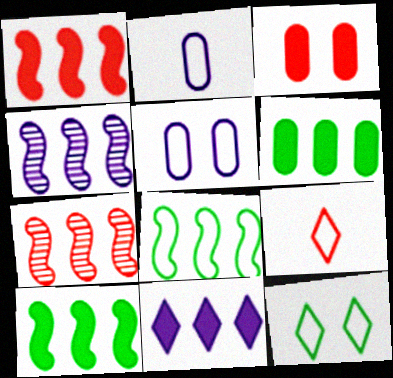[[1, 4, 8], 
[1, 6, 11], 
[3, 7, 9], 
[5, 8, 9]]